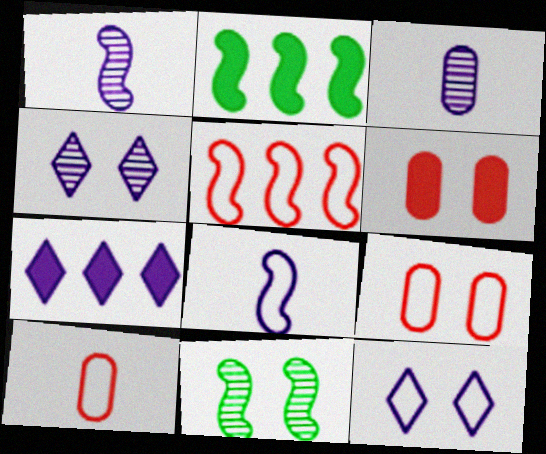[[2, 4, 10], 
[6, 11, 12], 
[7, 10, 11]]